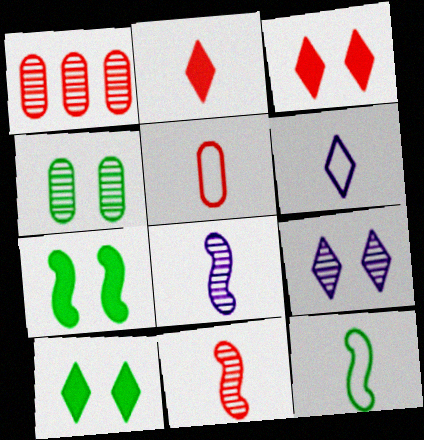[[1, 6, 7], 
[2, 5, 11], 
[5, 6, 12]]